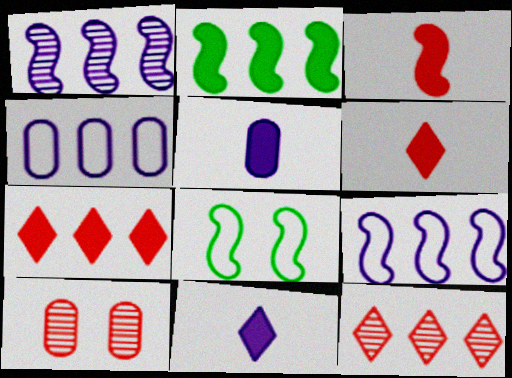[[1, 3, 8], 
[2, 4, 12], 
[5, 8, 12]]